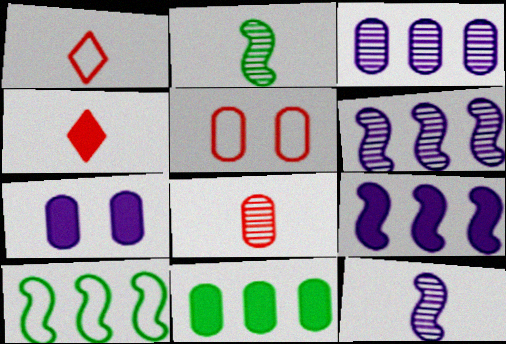[]